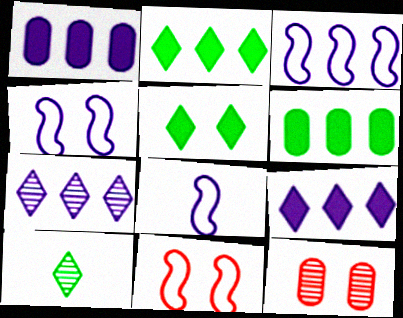[[1, 3, 7], 
[1, 10, 11], 
[2, 8, 12], 
[3, 4, 8], 
[4, 5, 12]]